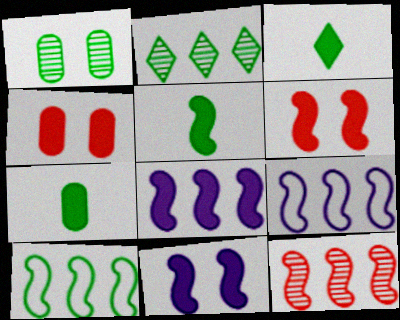[[1, 3, 10], 
[3, 4, 8], 
[3, 5, 7], 
[5, 6, 8], 
[8, 10, 12]]